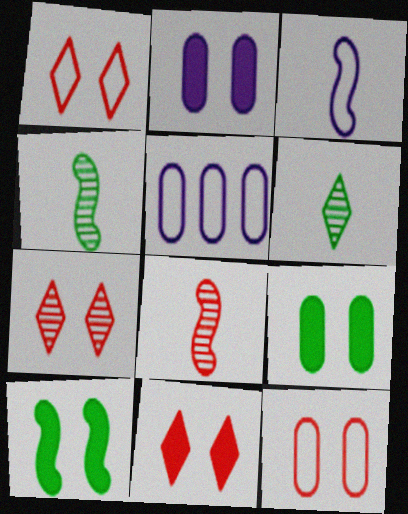[[1, 7, 11], 
[2, 10, 11], 
[4, 5, 11]]